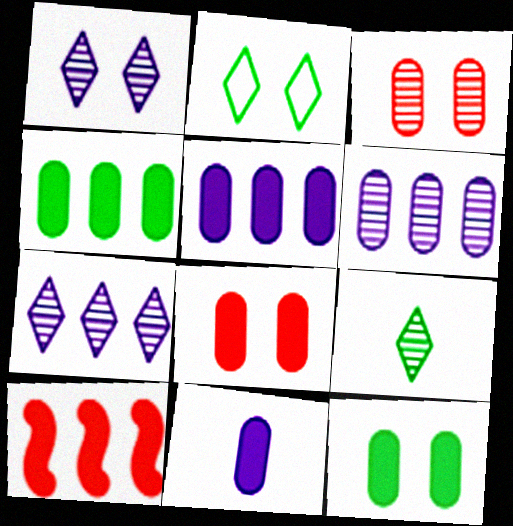[[4, 8, 11]]